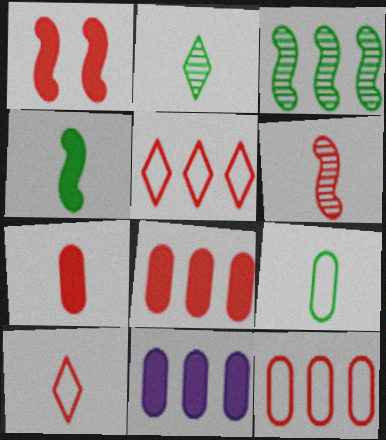[[2, 4, 9], 
[3, 5, 11], 
[6, 7, 10]]